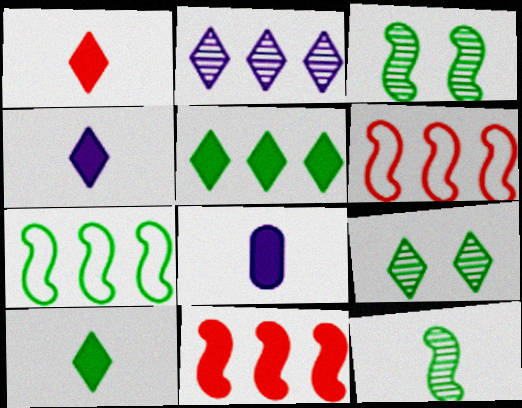[[1, 4, 10], 
[6, 8, 9]]